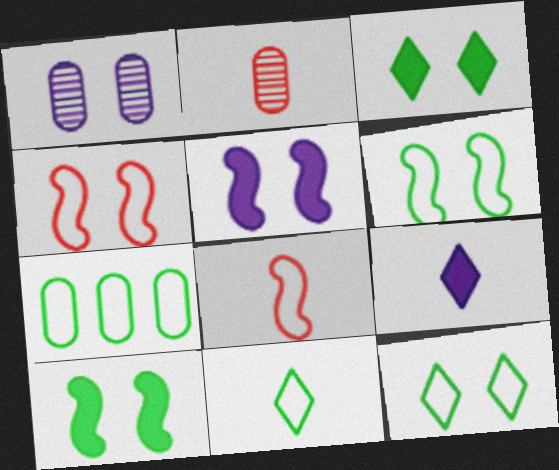[[1, 3, 4], 
[6, 7, 11]]